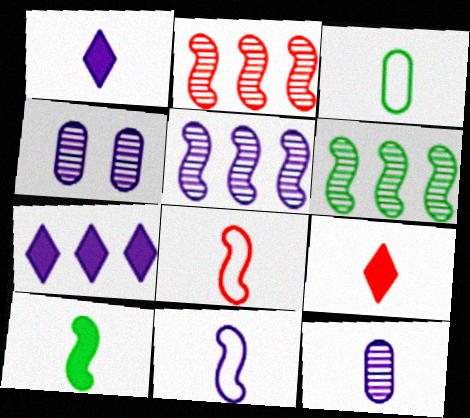[[1, 11, 12], 
[2, 5, 6], 
[4, 7, 11]]